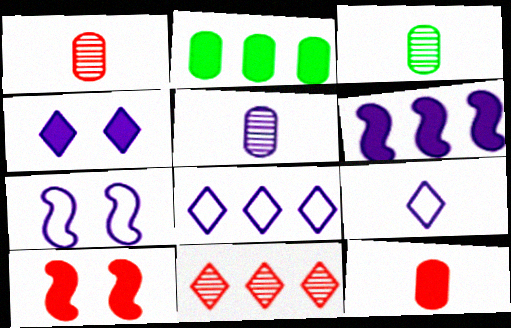[[1, 3, 5], 
[3, 8, 10]]